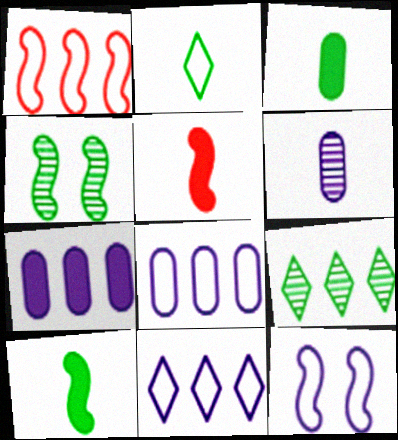[[1, 7, 9], 
[2, 5, 6]]